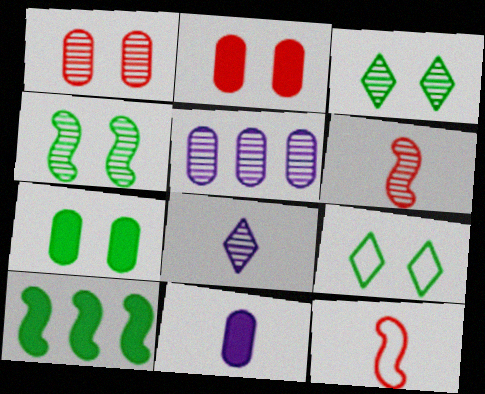[[3, 5, 6], 
[4, 7, 9]]